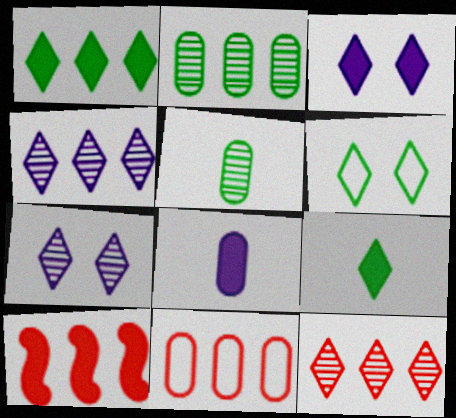[[10, 11, 12]]